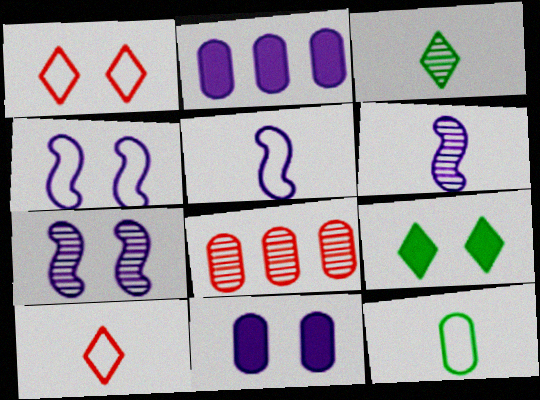[[3, 7, 8], 
[5, 8, 9], 
[5, 10, 12], 
[8, 11, 12]]